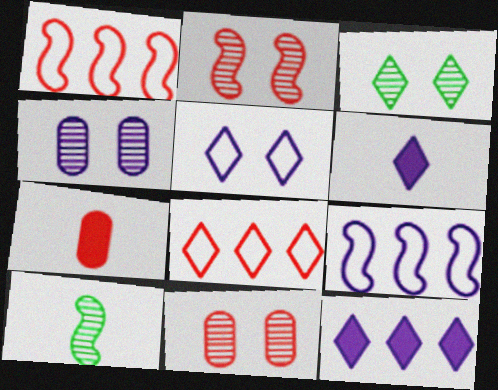[[2, 3, 4], 
[2, 7, 8], 
[3, 6, 8], 
[3, 7, 9], 
[4, 6, 9]]